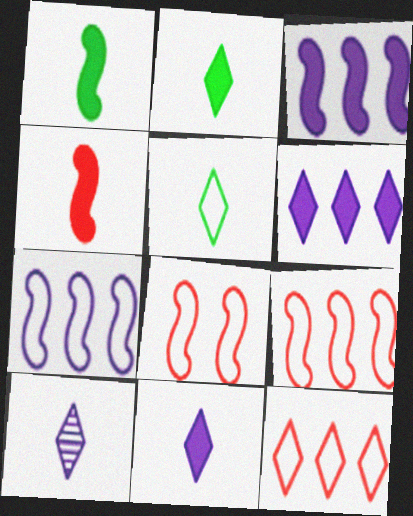[]